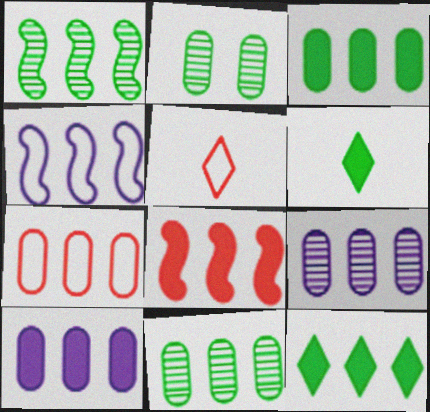[[1, 4, 8], 
[3, 7, 9], 
[7, 10, 11], 
[8, 10, 12]]